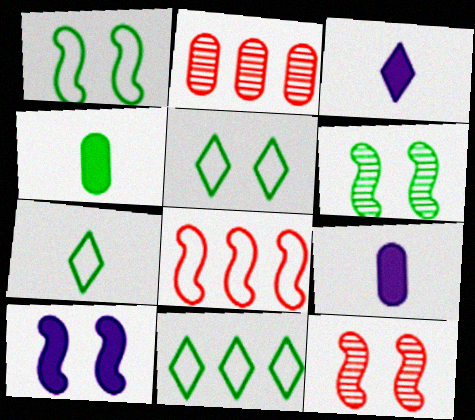[[1, 2, 3], 
[1, 10, 12], 
[2, 7, 10], 
[4, 6, 11], 
[5, 7, 11], 
[9, 11, 12]]